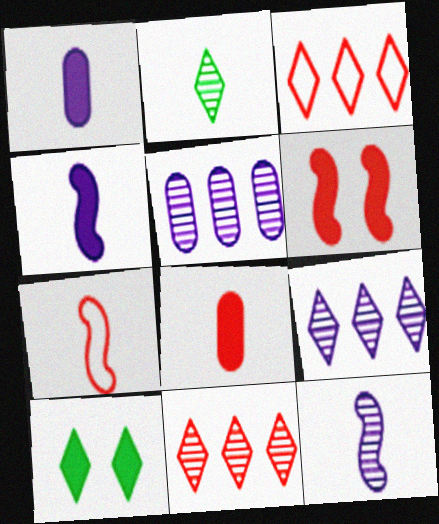[[1, 2, 7], 
[5, 7, 10]]